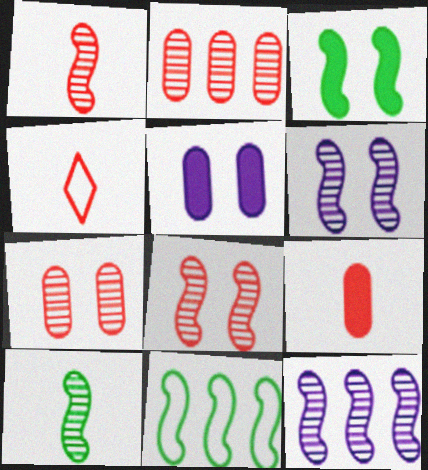[[1, 4, 9], 
[3, 10, 11], 
[8, 10, 12]]